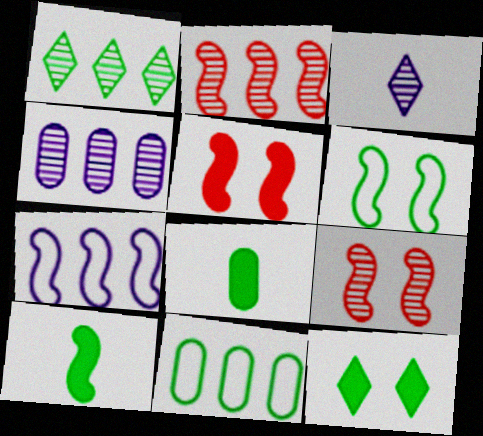[[1, 2, 4], 
[1, 6, 8], 
[3, 5, 11], 
[7, 9, 10]]